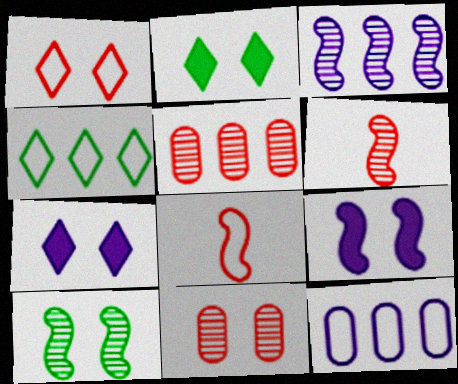[[2, 6, 12], 
[3, 6, 10]]